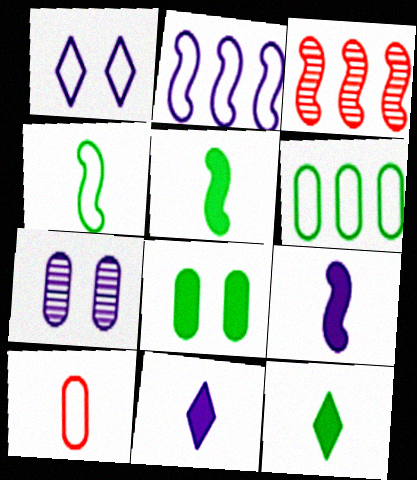[[2, 7, 11]]